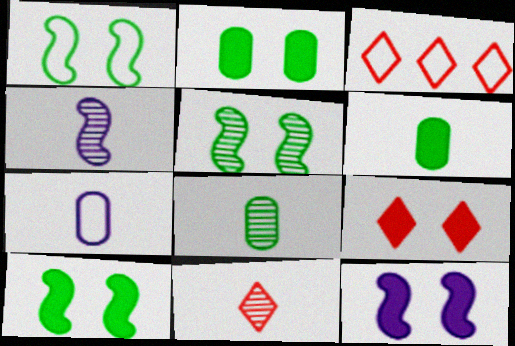[[1, 3, 7], 
[1, 5, 10], 
[2, 3, 4], 
[2, 9, 12], 
[3, 8, 12], 
[3, 9, 11], 
[4, 8, 11]]